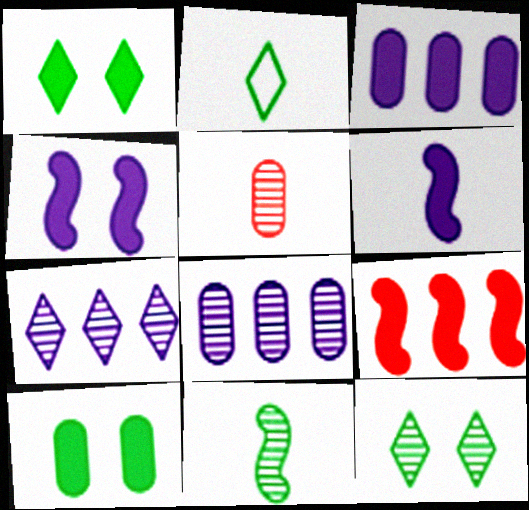[[2, 5, 6]]